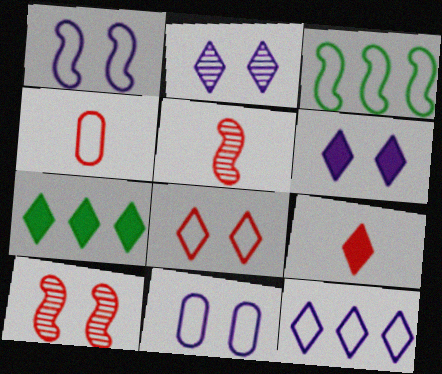[[4, 5, 9], 
[5, 7, 11], 
[6, 7, 9]]